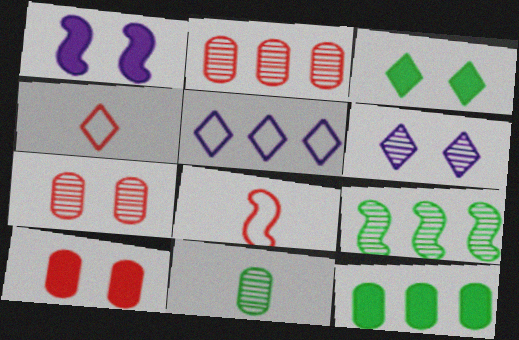[[1, 3, 10], 
[1, 8, 9], 
[6, 8, 12]]